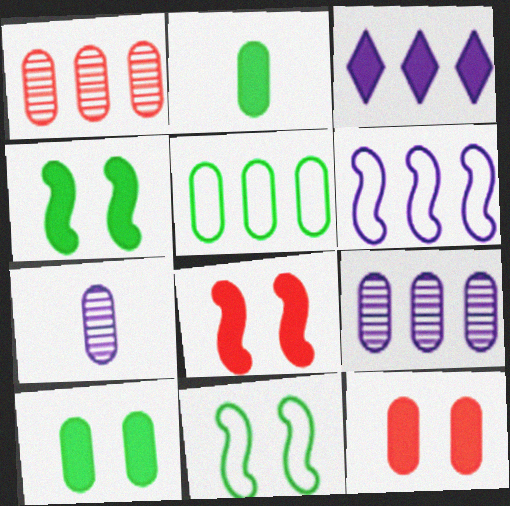[[2, 3, 8], 
[3, 6, 9], 
[5, 7, 12]]